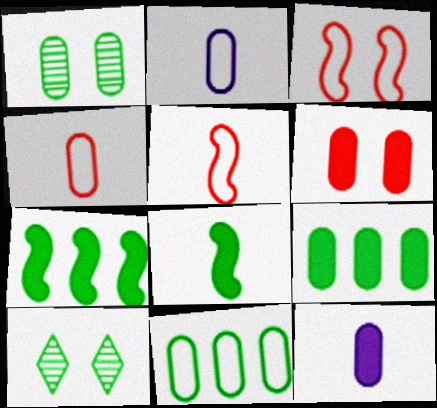[[6, 9, 12], 
[8, 10, 11]]